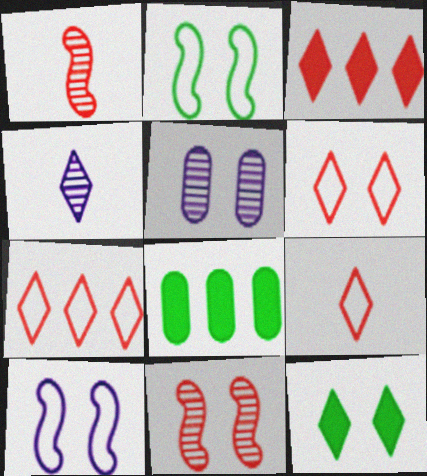[[4, 7, 12], 
[6, 7, 9]]